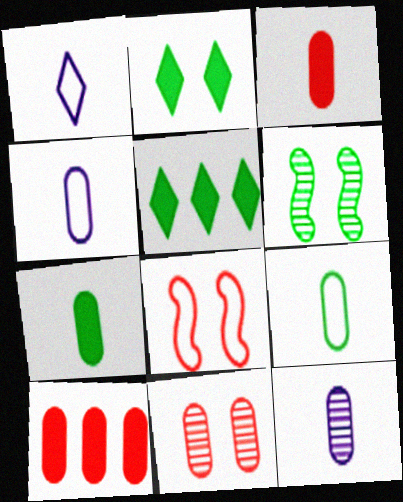[[1, 6, 10], 
[3, 9, 12], 
[5, 6, 9], 
[5, 8, 12]]